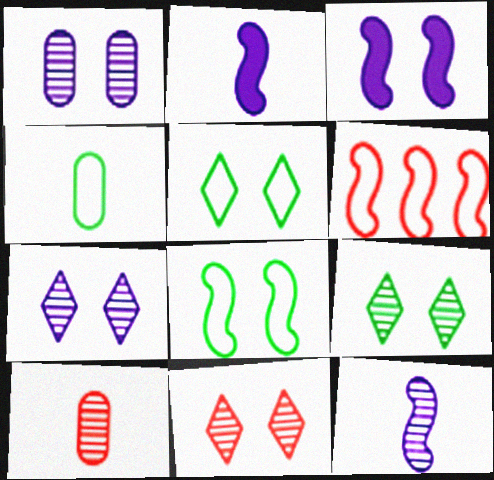[[7, 9, 11]]